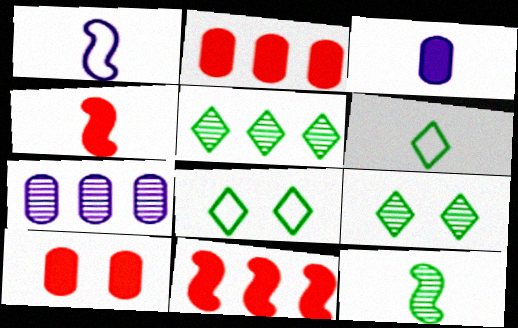[[1, 2, 9], 
[1, 4, 12], 
[1, 5, 10], 
[4, 7, 8]]